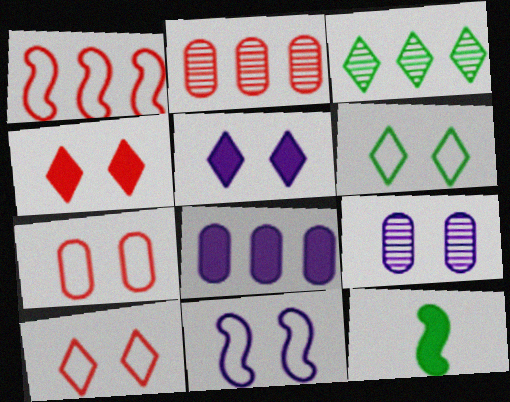[[1, 3, 8], 
[4, 8, 12], 
[5, 9, 11], 
[6, 7, 11]]